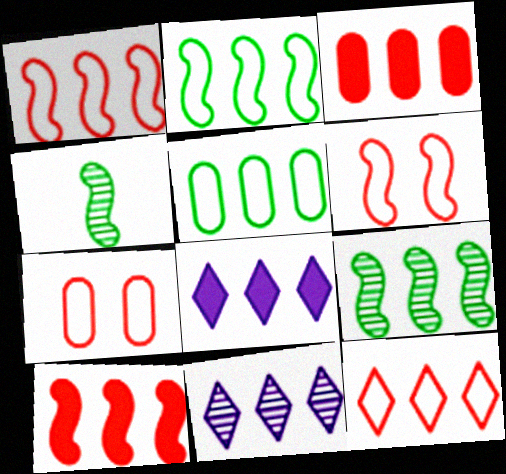[[2, 3, 11], 
[4, 7, 8], 
[5, 10, 11]]